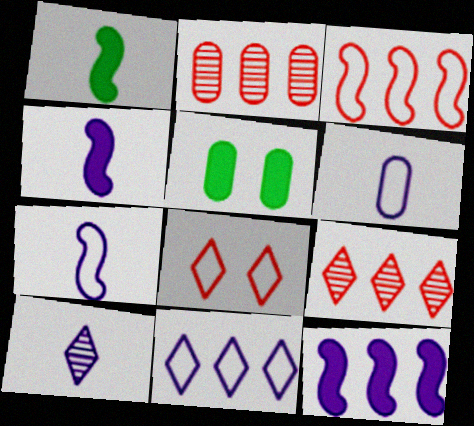[[2, 5, 6], 
[3, 5, 10], 
[4, 6, 10], 
[5, 7, 9]]